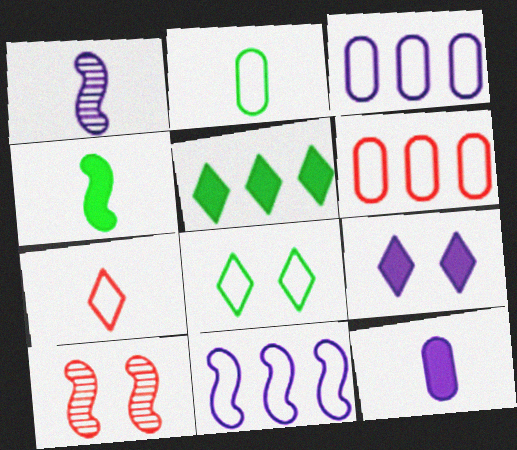[[1, 3, 9], 
[4, 10, 11]]